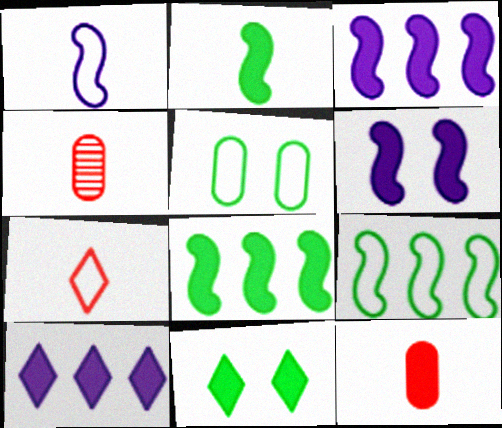[[3, 11, 12]]